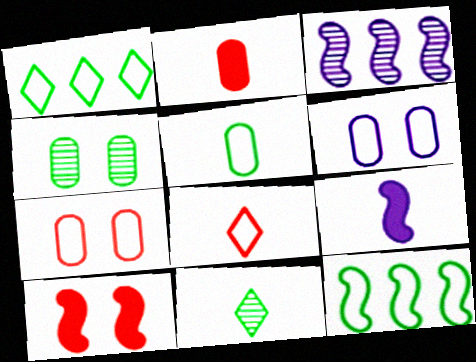[[6, 8, 12]]